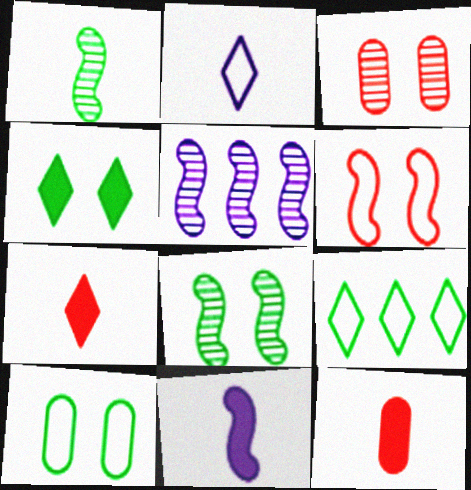[[1, 2, 12], 
[3, 9, 11], 
[4, 8, 10], 
[5, 7, 10]]